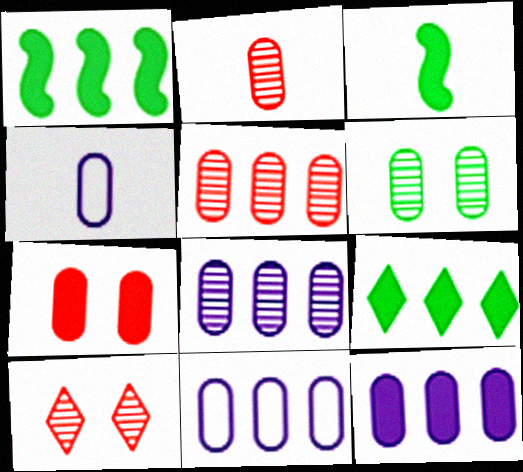[[1, 4, 10], 
[2, 6, 8], 
[3, 10, 11], 
[8, 11, 12]]